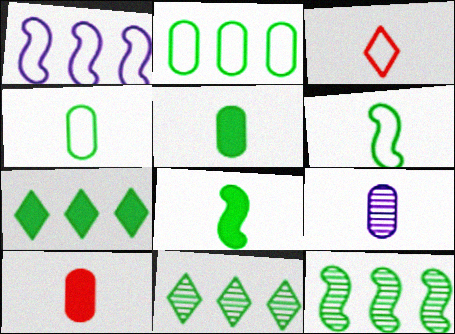[[2, 7, 12], 
[3, 8, 9], 
[4, 9, 10]]